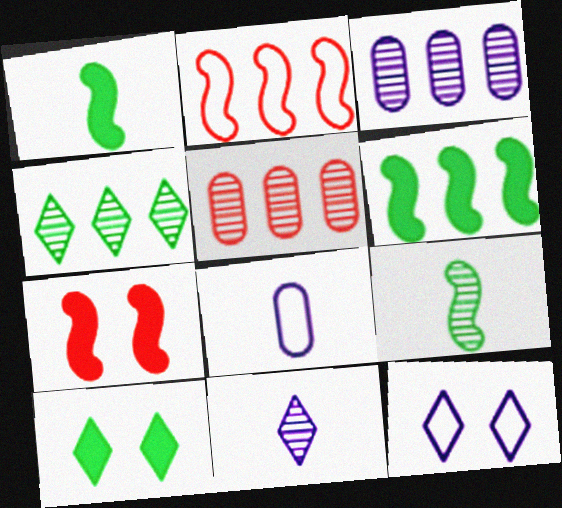[[1, 5, 12], 
[4, 7, 8]]